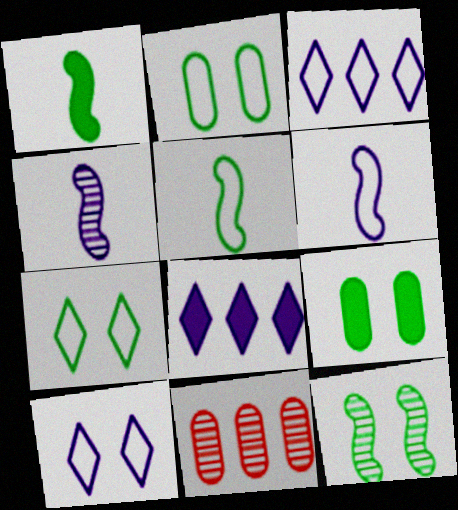[[1, 10, 11], 
[7, 9, 12]]